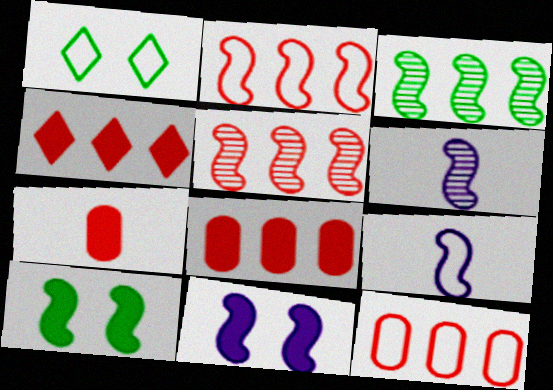[[1, 6, 8], 
[1, 9, 12], 
[2, 6, 10], 
[4, 5, 12], 
[5, 9, 10]]